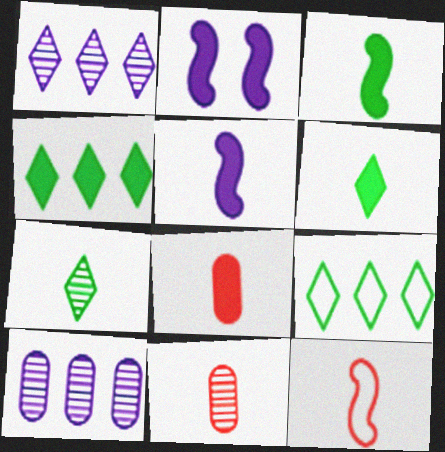[[2, 4, 8], 
[2, 9, 11], 
[5, 6, 8]]